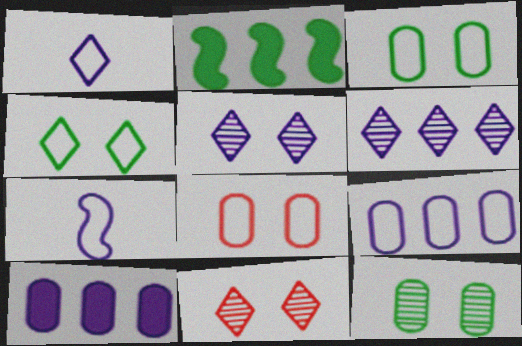[[5, 7, 10]]